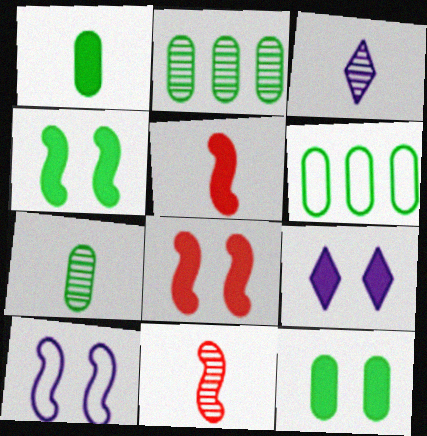[[3, 6, 8], 
[3, 7, 11], 
[6, 7, 12], 
[6, 9, 11], 
[8, 9, 12]]